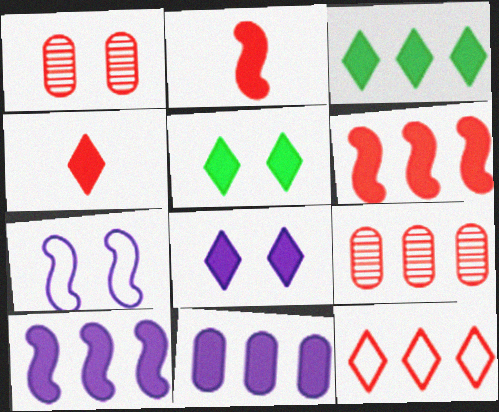[[1, 2, 12], 
[1, 5, 7], 
[2, 5, 11], 
[3, 4, 8], 
[3, 6, 11], 
[6, 9, 12]]